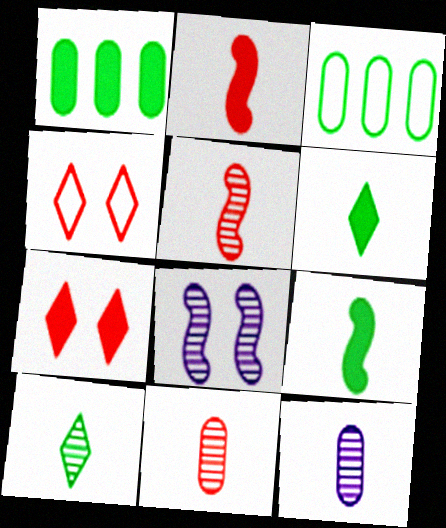[[5, 10, 12]]